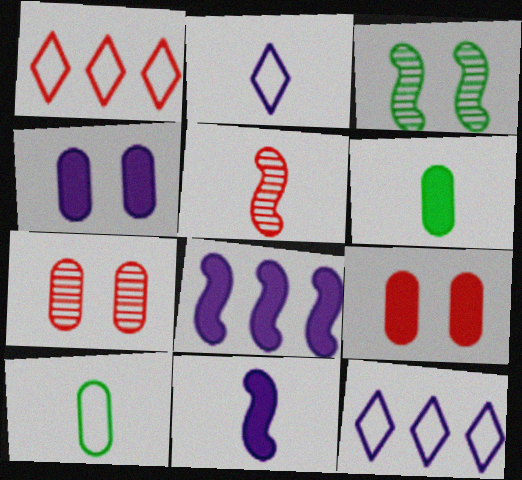[[1, 5, 9], 
[2, 5, 6]]